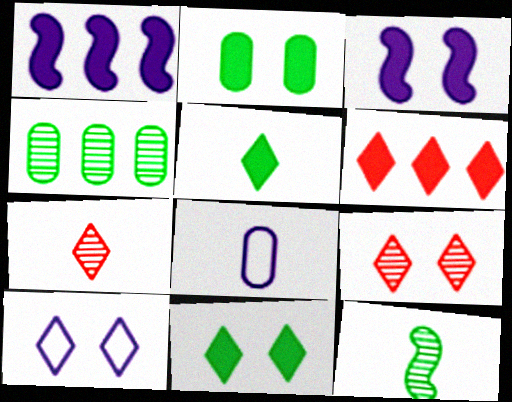[[9, 10, 11]]